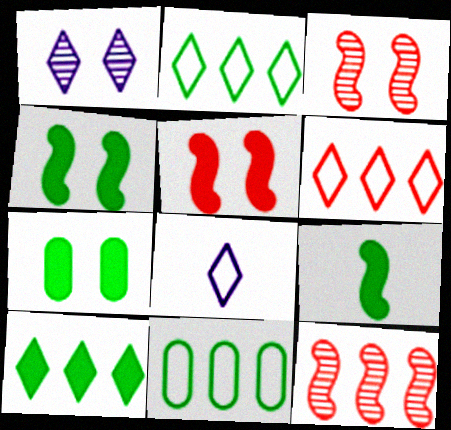[[7, 8, 12], 
[7, 9, 10]]